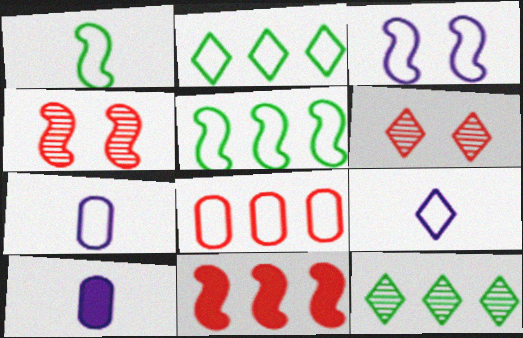[[2, 4, 10], 
[5, 6, 10]]